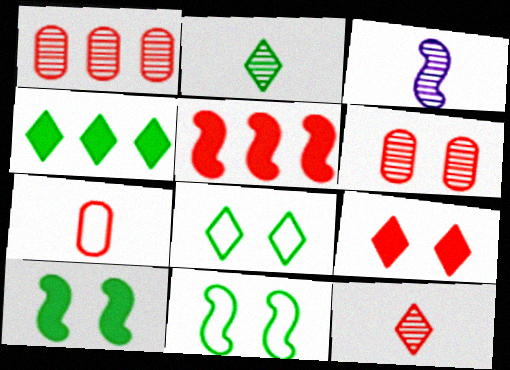[[2, 4, 8], 
[3, 5, 11]]